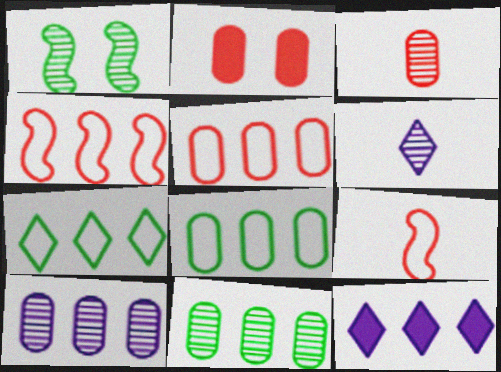[[2, 3, 5], 
[4, 11, 12]]